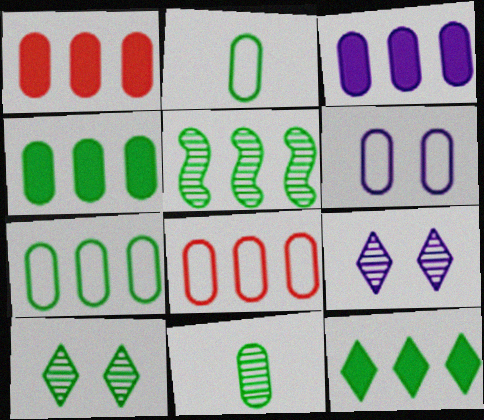[[1, 3, 4], 
[1, 6, 11], 
[2, 6, 8], 
[5, 7, 12], 
[5, 10, 11]]